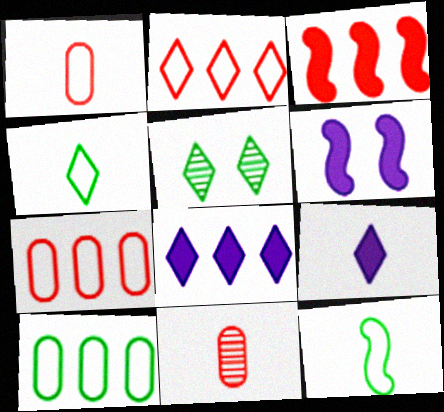[[2, 5, 9], 
[9, 11, 12]]